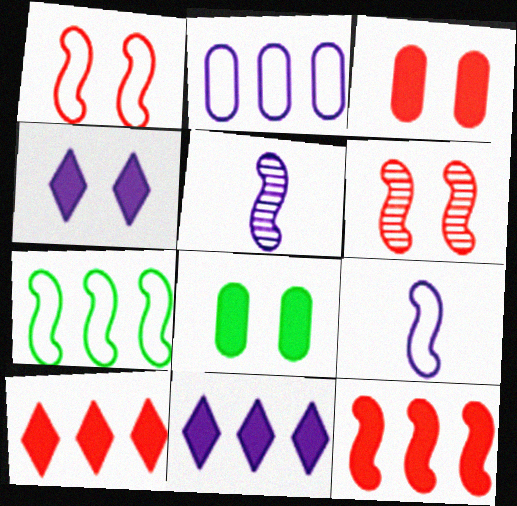[[1, 7, 9], 
[2, 4, 5]]